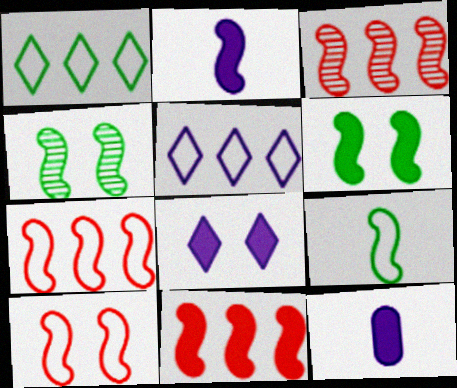[[2, 4, 7], 
[2, 6, 11], 
[3, 7, 11]]